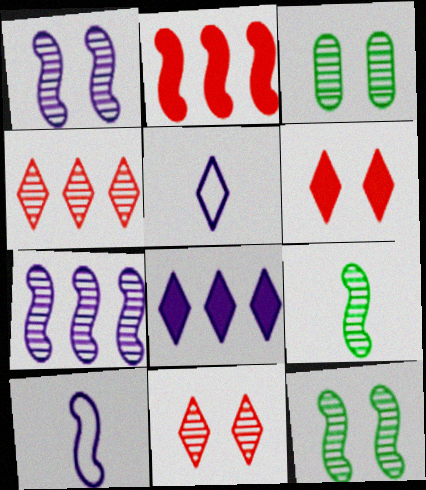[[1, 3, 11], 
[2, 3, 5], 
[2, 10, 12]]